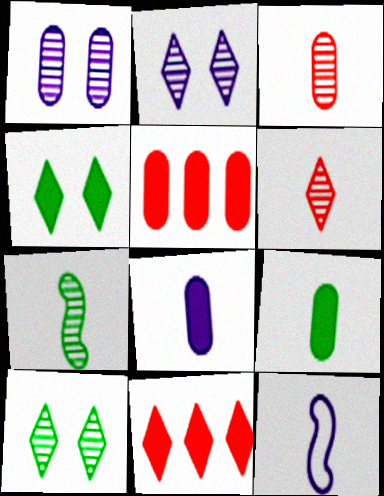[[5, 10, 12], 
[6, 9, 12]]